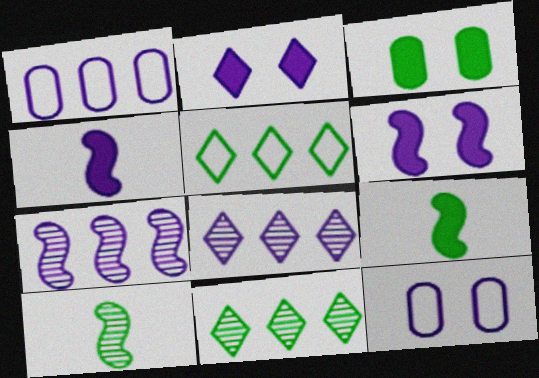[[3, 5, 10], 
[4, 8, 12]]